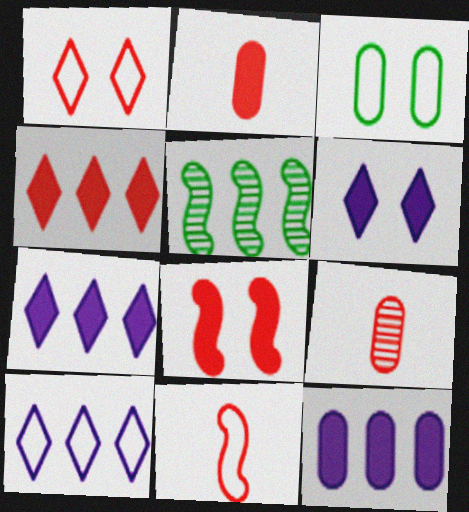[[2, 4, 8], 
[3, 9, 12], 
[3, 10, 11]]